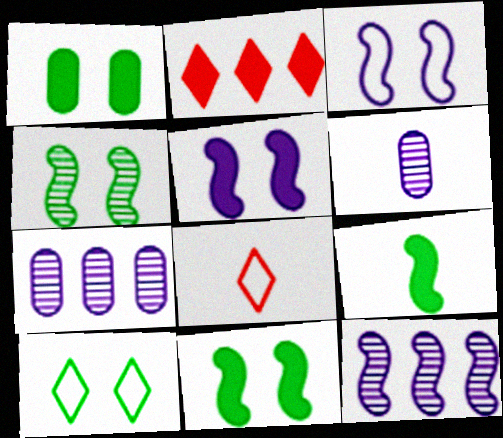[[1, 4, 10], 
[1, 8, 12], 
[6, 8, 9], 
[7, 8, 11]]